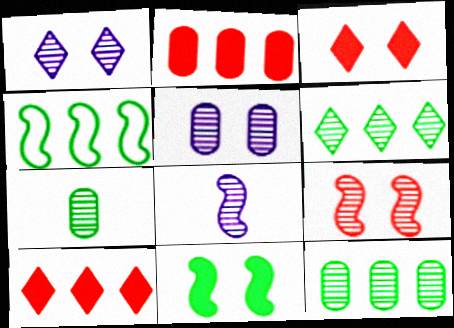[]